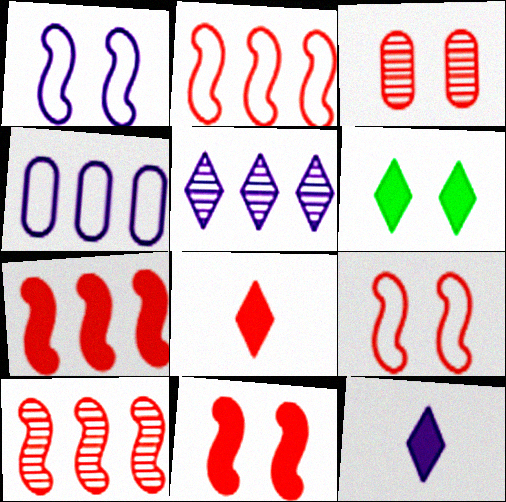[[1, 3, 6], 
[2, 3, 8], 
[2, 7, 10]]